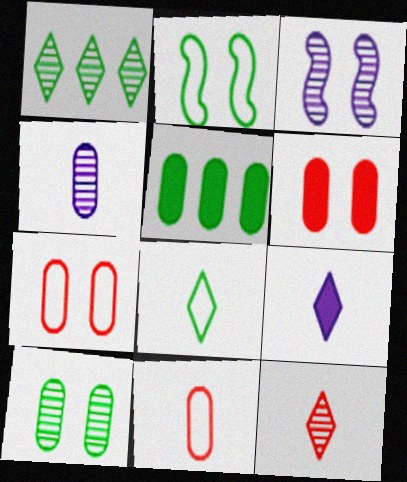[[4, 5, 7], 
[8, 9, 12]]